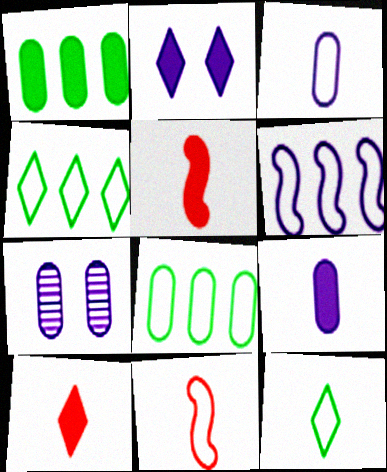[[1, 2, 5], 
[3, 11, 12], 
[4, 5, 7]]